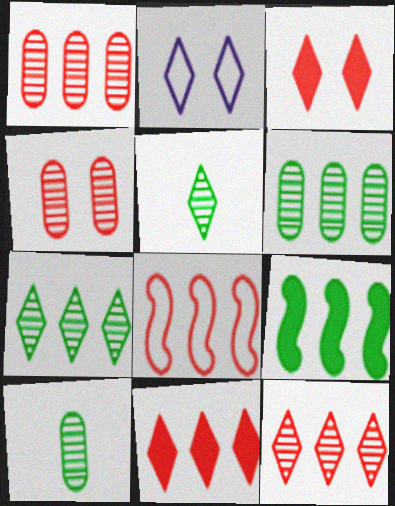[[1, 8, 11], 
[2, 5, 11]]